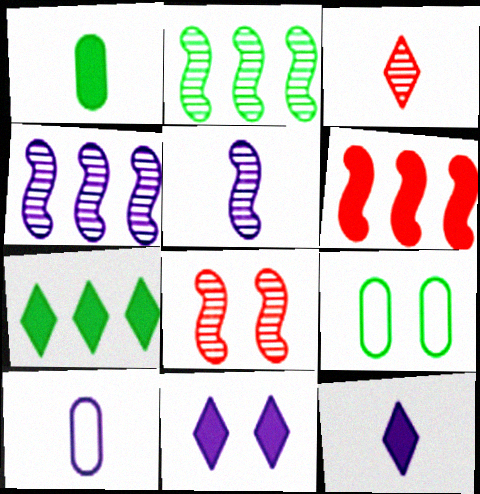[[1, 6, 11], 
[2, 5, 8], 
[4, 10, 11], 
[5, 10, 12], 
[7, 8, 10], 
[8, 9, 11]]